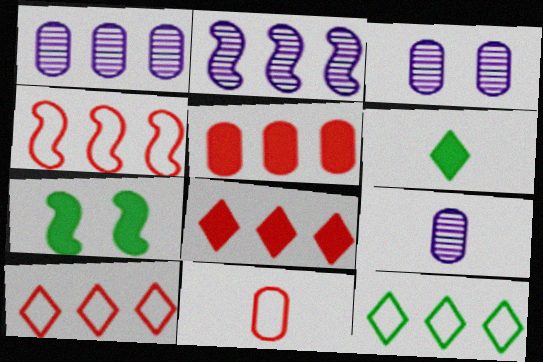[[1, 3, 9], 
[2, 5, 12], 
[3, 4, 6], 
[7, 9, 10]]